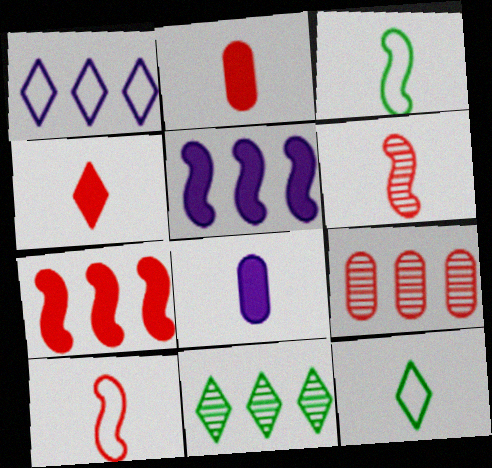[[6, 8, 12]]